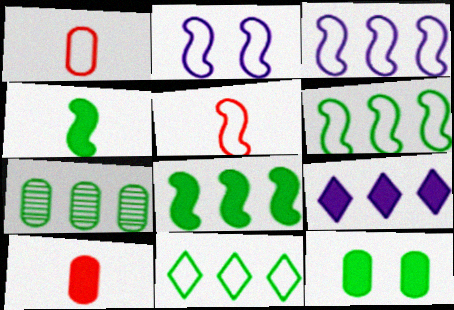[[1, 2, 11], 
[2, 5, 6], 
[7, 8, 11]]